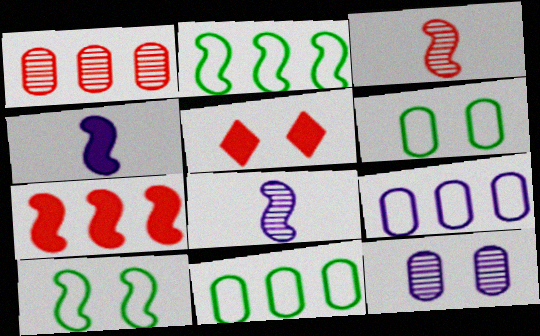[[5, 8, 11], 
[5, 10, 12], 
[7, 8, 10]]